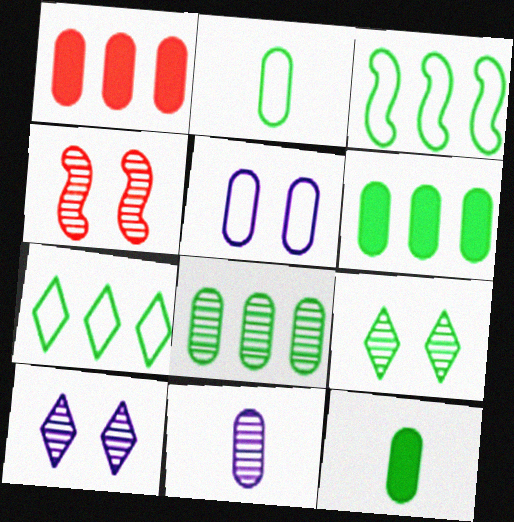[[3, 9, 12]]